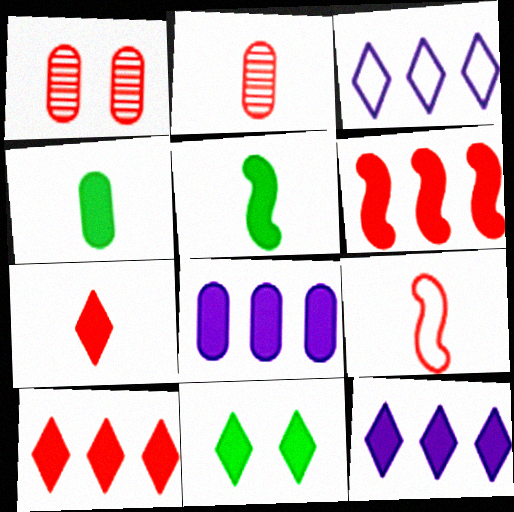[[1, 3, 5], 
[1, 9, 10], 
[2, 7, 9], 
[7, 11, 12]]